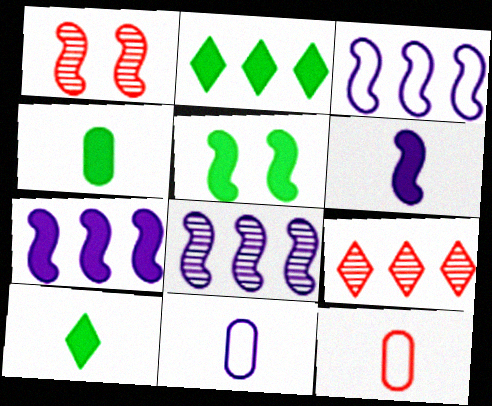[[1, 2, 11], 
[2, 4, 5], 
[3, 7, 8], 
[5, 9, 11]]